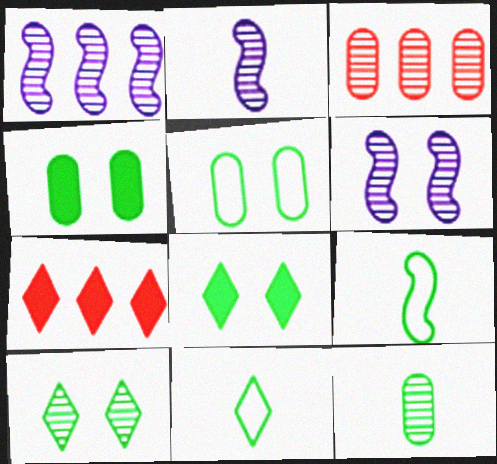[[1, 2, 6], 
[2, 3, 10], 
[2, 5, 7]]